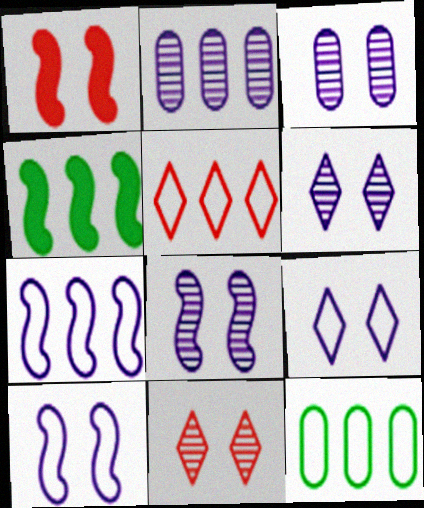[[2, 4, 5], 
[3, 6, 8], 
[5, 7, 12]]